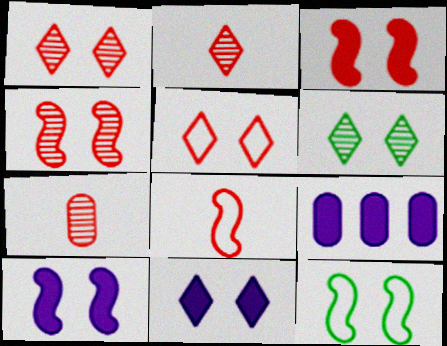[[2, 9, 12], 
[4, 10, 12], 
[5, 6, 11], 
[6, 8, 9]]